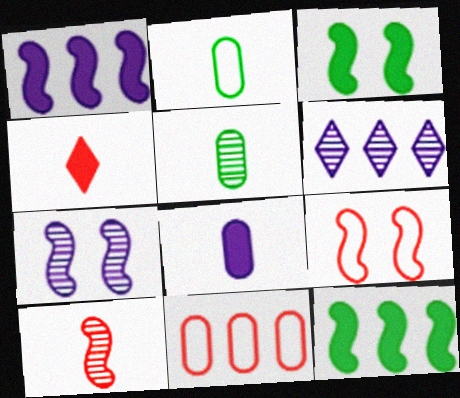[[3, 7, 9], 
[6, 11, 12]]